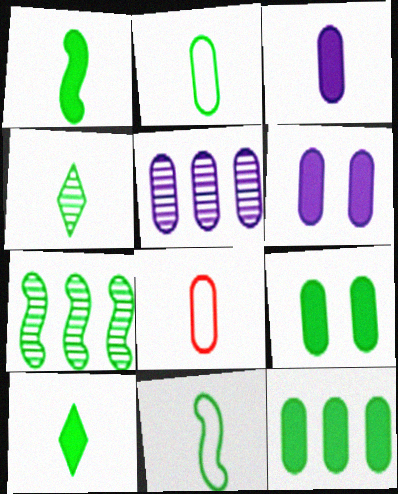[[1, 2, 4], 
[5, 8, 9]]